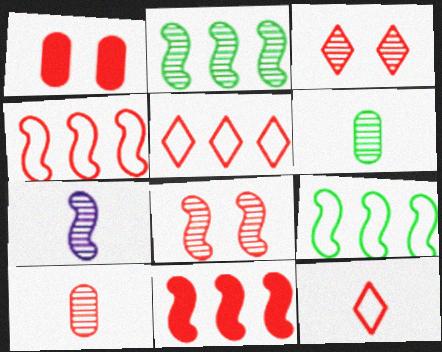[[2, 7, 8]]